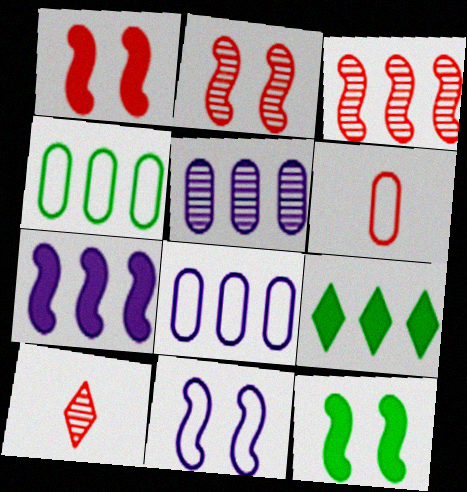[[2, 11, 12], 
[3, 8, 9], 
[8, 10, 12]]